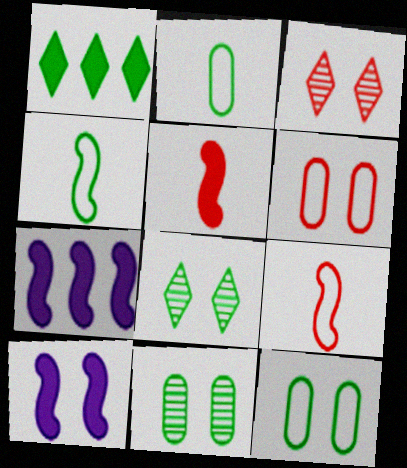[[1, 4, 11], 
[2, 3, 7], 
[3, 10, 12], 
[6, 8, 10]]